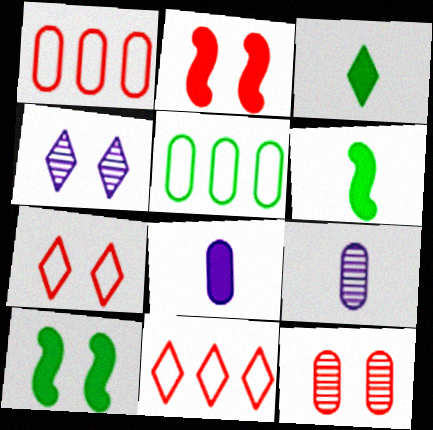[[1, 4, 6], 
[2, 7, 12], 
[3, 4, 11], 
[5, 8, 12], 
[9, 10, 11]]